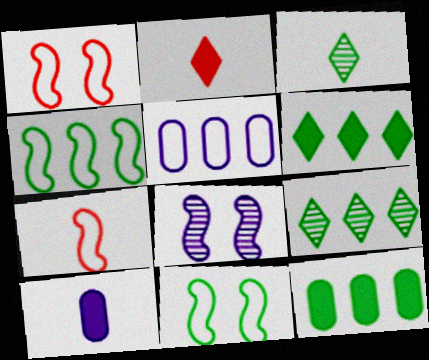[[1, 9, 10], 
[3, 7, 10], 
[3, 11, 12], 
[4, 9, 12]]